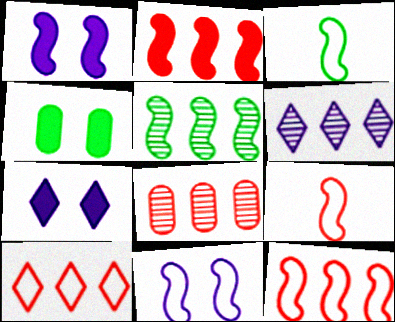[[1, 5, 9], 
[2, 8, 10], 
[3, 7, 8], 
[3, 11, 12], 
[4, 6, 9], 
[5, 6, 8]]